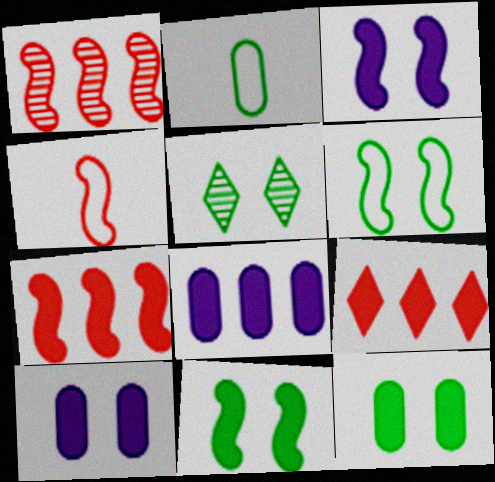[[4, 5, 8], 
[5, 6, 12]]